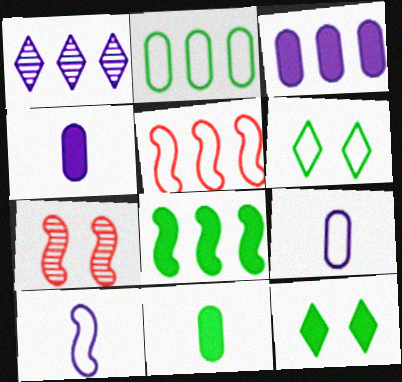[[5, 6, 9], 
[7, 8, 10], 
[8, 11, 12]]